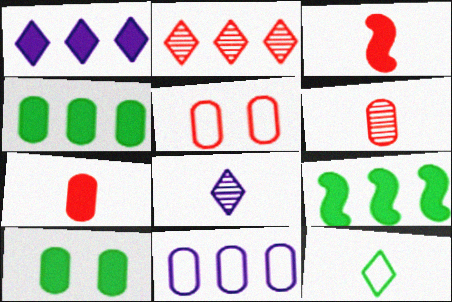[[1, 3, 10], 
[2, 3, 5], 
[2, 9, 11], 
[5, 8, 9], 
[6, 10, 11]]